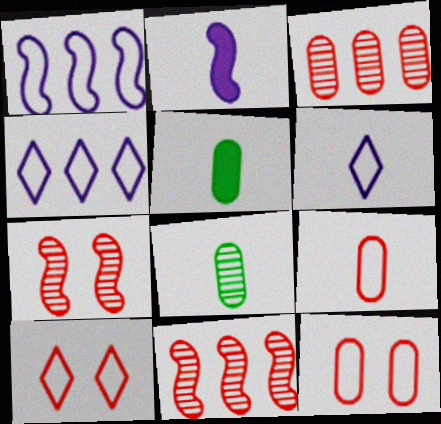[[4, 5, 7]]